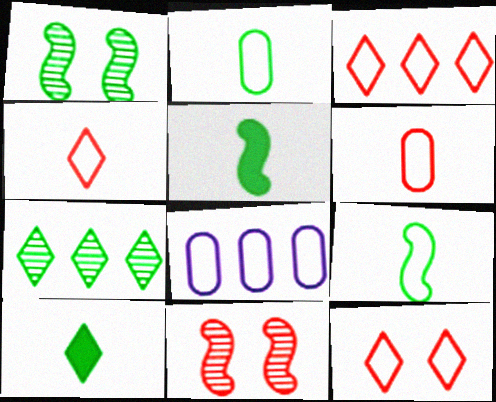[[3, 4, 12], 
[8, 9, 12], 
[8, 10, 11]]